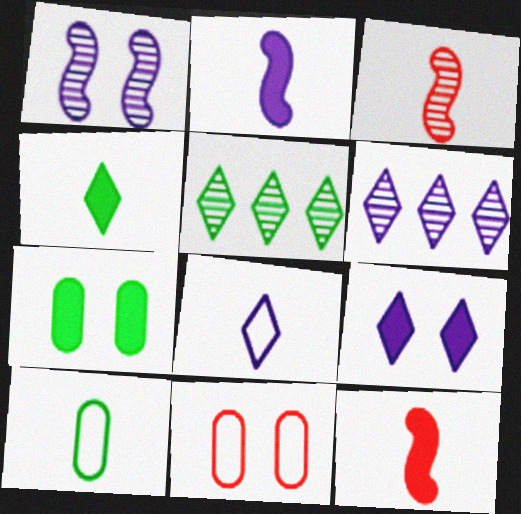[[2, 5, 11], 
[6, 8, 9]]